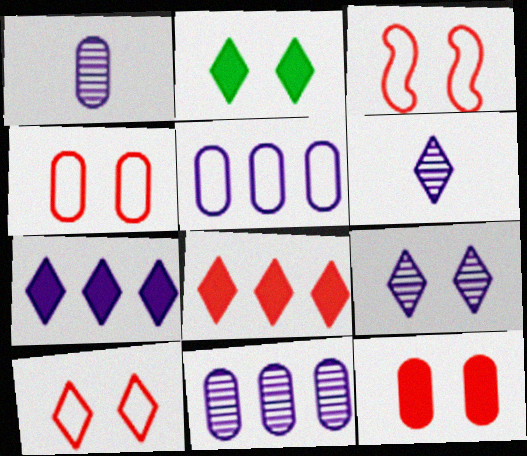[[2, 9, 10], 
[3, 4, 10]]